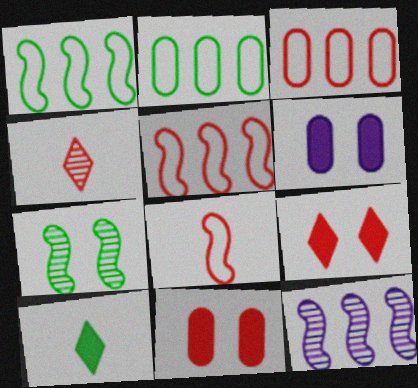[[1, 4, 6], 
[2, 7, 10], 
[4, 5, 11]]